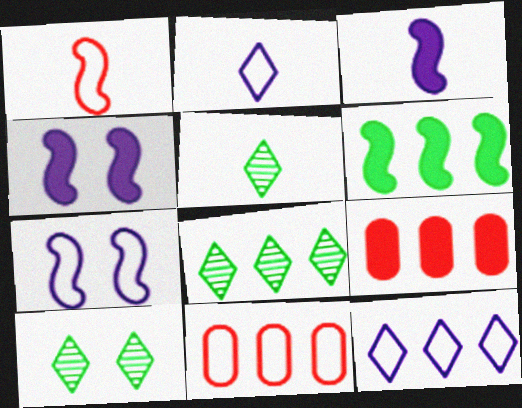[[3, 10, 11], 
[4, 5, 11], 
[5, 7, 9], 
[5, 8, 10]]